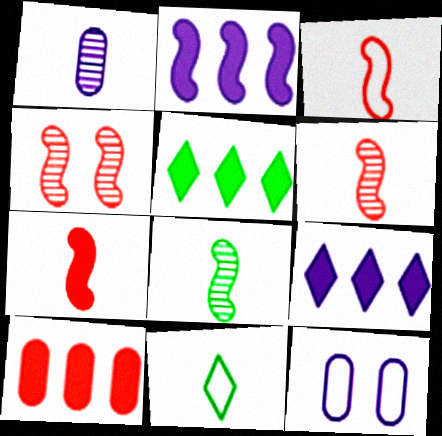[[1, 7, 11], 
[2, 5, 10], 
[3, 6, 7], 
[5, 6, 12]]